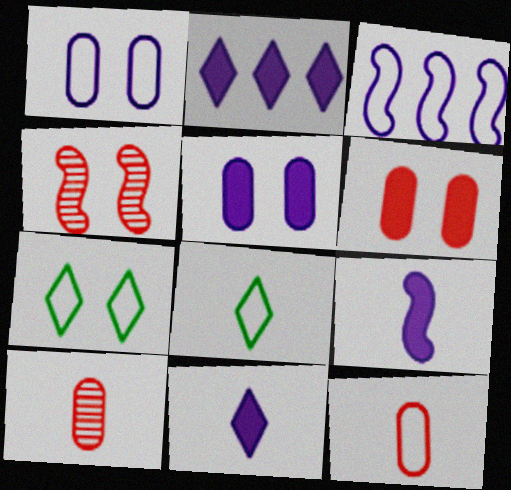[[2, 5, 9], 
[3, 7, 12], 
[4, 5, 7], 
[8, 9, 10]]